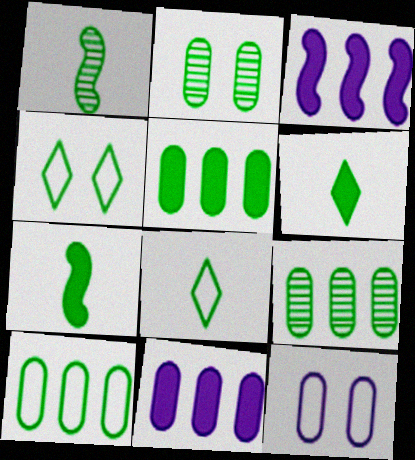[[1, 4, 5], 
[4, 7, 9], 
[5, 9, 10]]